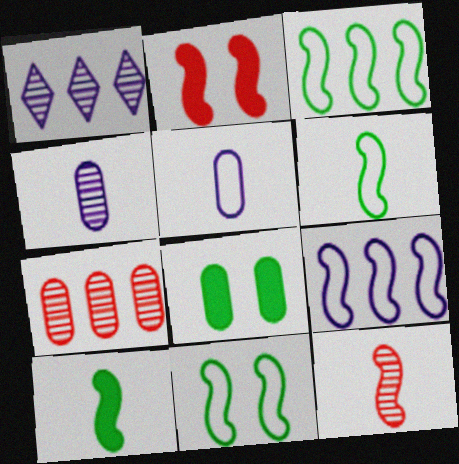[[3, 6, 11], 
[5, 7, 8]]